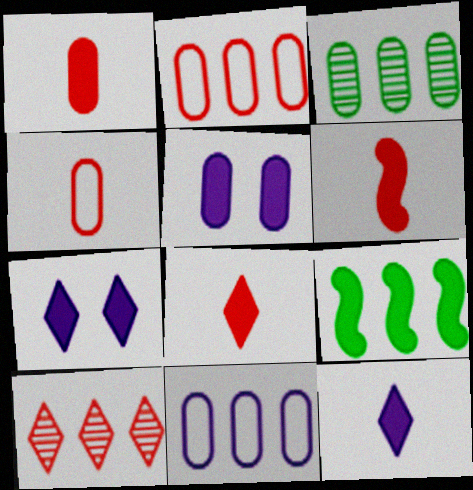[[1, 6, 8], 
[1, 7, 9], 
[3, 4, 5], 
[5, 8, 9], 
[9, 10, 11]]